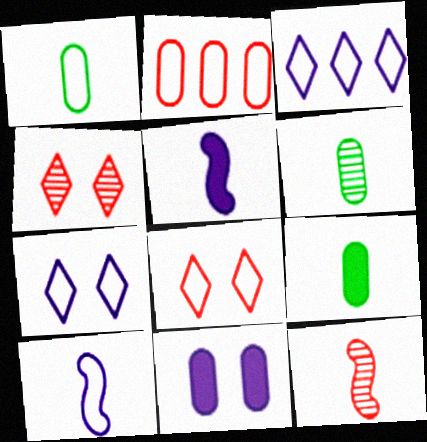[[1, 6, 9], 
[2, 6, 11]]